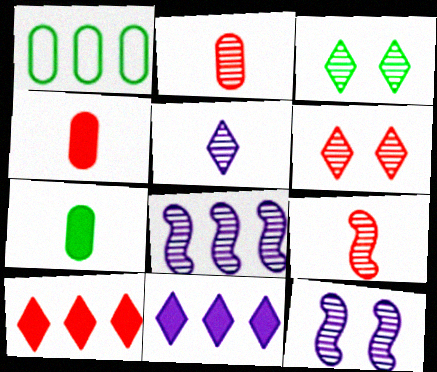[[1, 8, 10], 
[2, 3, 8]]